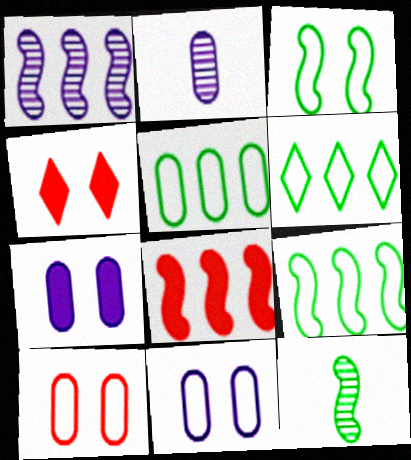[[1, 8, 9], 
[2, 4, 9], 
[5, 6, 9]]